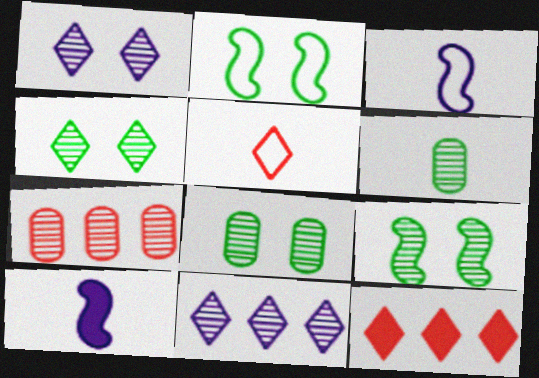[[3, 8, 12], 
[4, 8, 9], 
[5, 6, 10]]